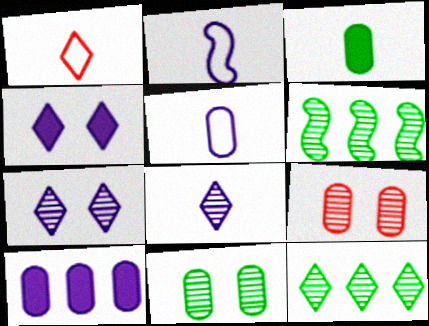[[1, 4, 12], 
[2, 7, 10], 
[6, 8, 9]]